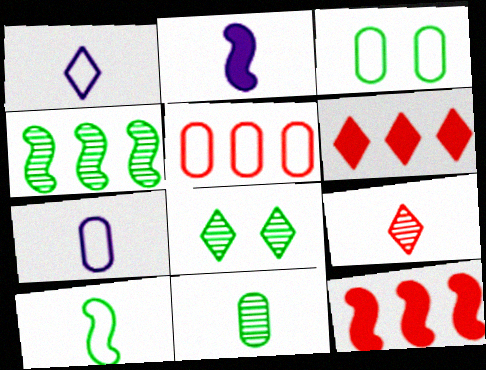[[1, 6, 8], 
[2, 5, 8], 
[3, 5, 7], 
[4, 8, 11], 
[7, 8, 12]]